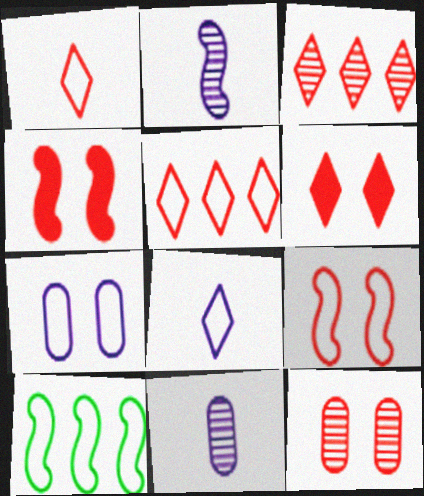[[1, 3, 6], 
[1, 7, 10], 
[2, 4, 10], 
[6, 9, 12], 
[6, 10, 11]]